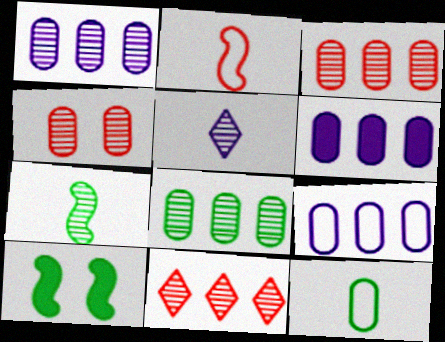[[1, 3, 8], 
[1, 6, 9], 
[4, 6, 12]]